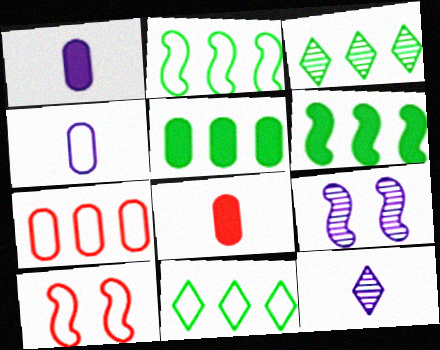[[1, 3, 10], 
[2, 3, 5], 
[4, 10, 11], 
[5, 10, 12], 
[8, 9, 11]]